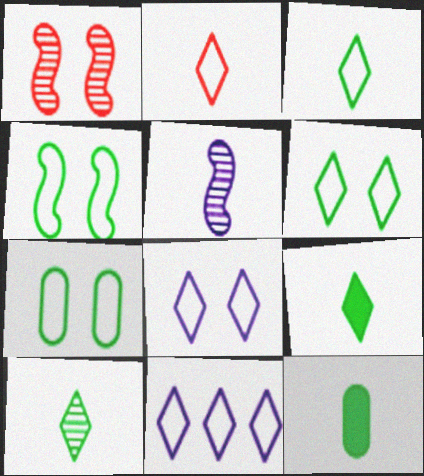[[1, 11, 12], 
[2, 5, 12], 
[2, 6, 11], 
[3, 9, 10], 
[4, 6, 7]]